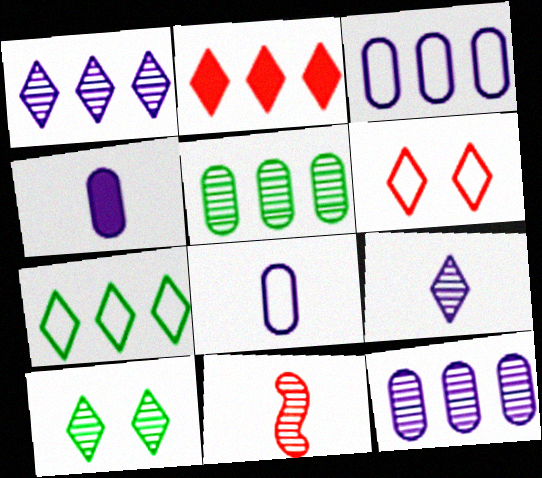[[1, 2, 7], 
[10, 11, 12]]